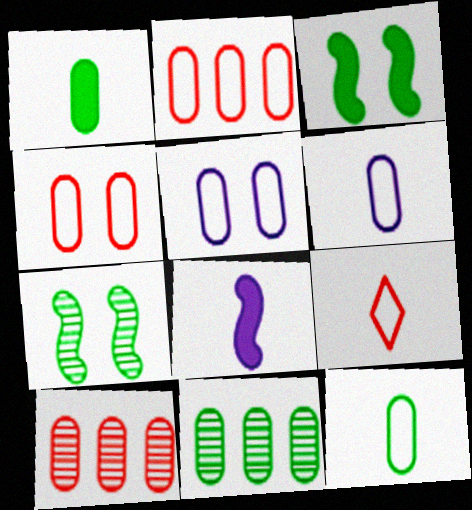[[1, 5, 10], 
[2, 5, 12]]